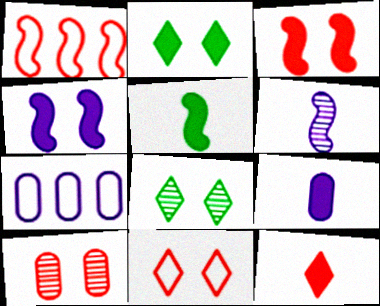[[1, 8, 9], 
[1, 10, 12], 
[3, 10, 11], 
[5, 9, 12]]